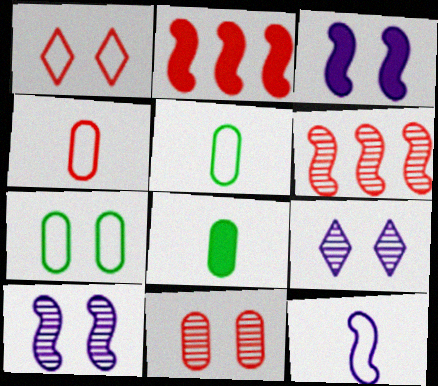[[2, 5, 9]]